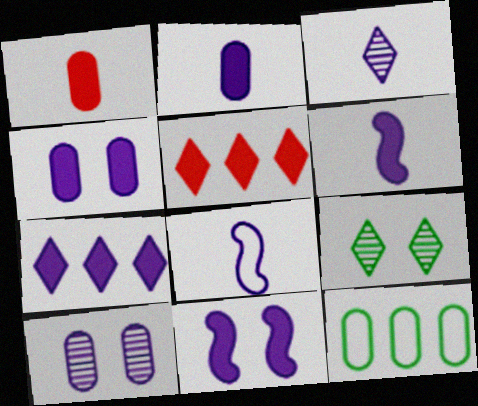[[1, 10, 12], 
[2, 3, 8], 
[2, 7, 11], 
[4, 6, 7], 
[7, 8, 10]]